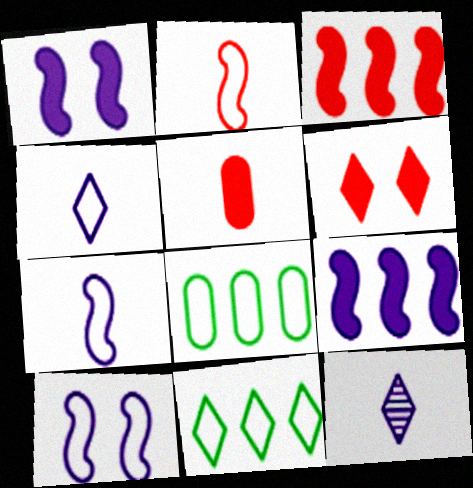[[3, 5, 6], 
[6, 11, 12]]